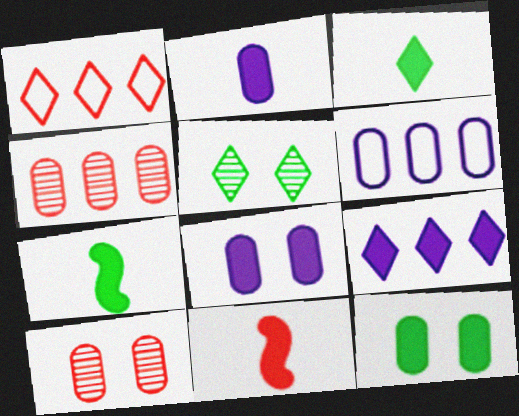[[1, 10, 11], 
[2, 3, 11], 
[5, 6, 11], 
[9, 11, 12]]